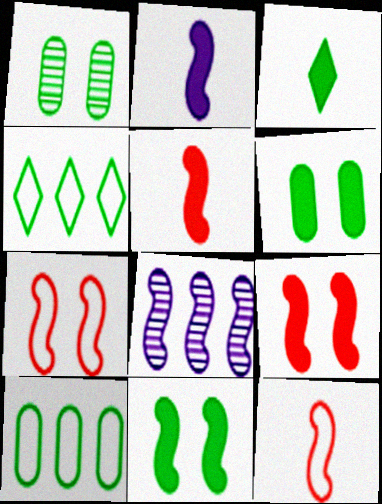[[8, 11, 12]]